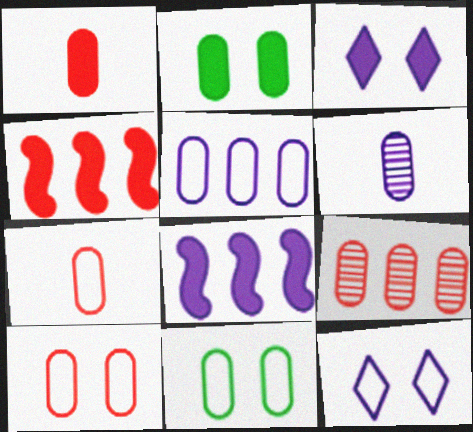[[1, 9, 10], 
[5, 7, 11], 
[6, 8, 12]]